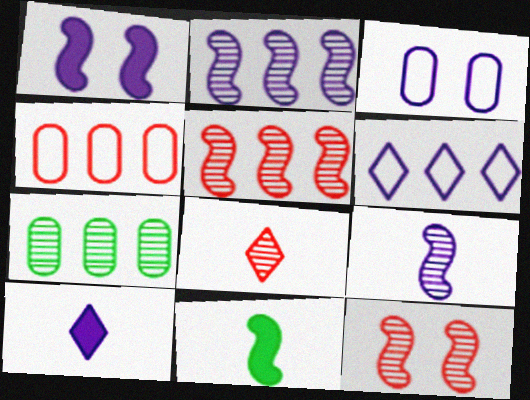[[2, 3, 10]]